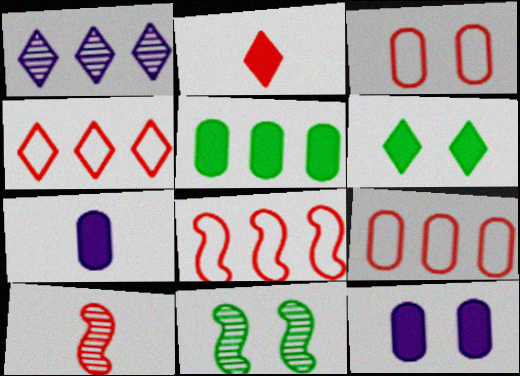[[1, 5, 8], 
[4, 7, 11], 
[4, 8, 9]]